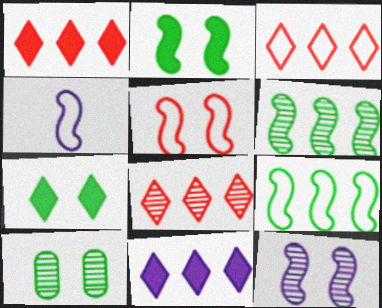[[1, 3, 8], 
[1, 4, 10], 
[2, 5, 12], 
[4, 5, 9]]